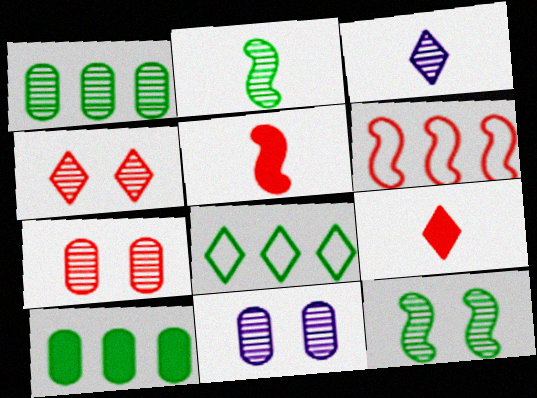[[4, 11, 12], 
[5, 8, 11], 
[6, 7, 9]]